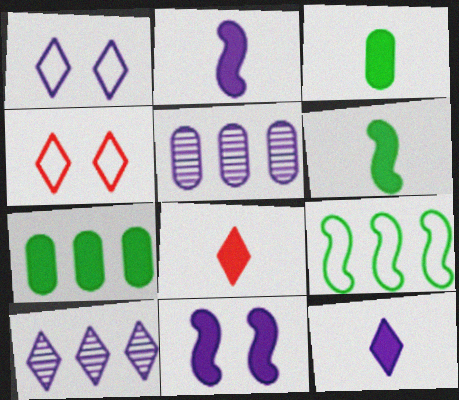[[1, 2, 5], 
[1, 10, 12], 
[2, 3, 8], 
[4, 5, 6], 
[7, 8, 11]]